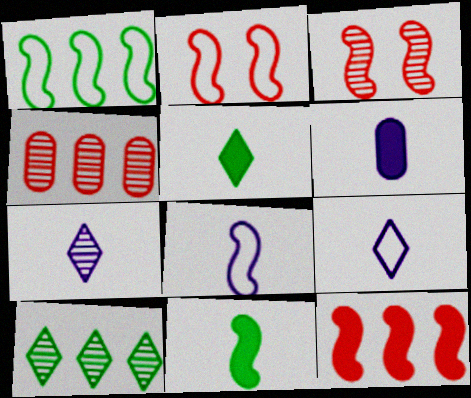[[1, 2, 8], 
[2, 6, 10], 
[6, 7, 8]]